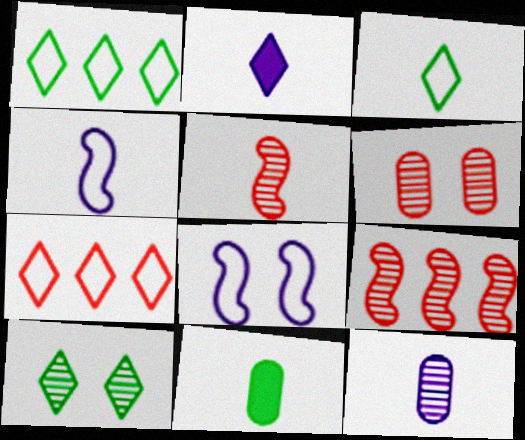[[2, 4, 12], 
[2, 7, 10], 
[9, 10, 12]]